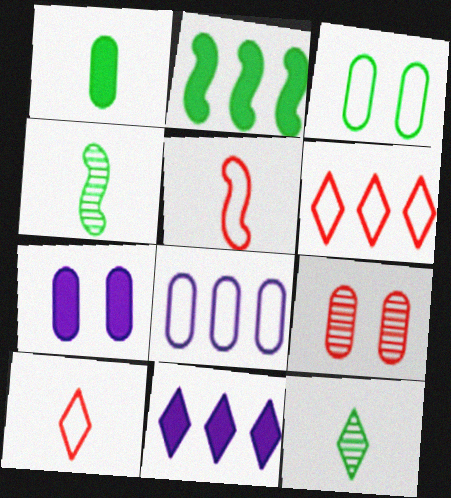[[1, 8, 9], 
[2, 3, 12], 
[3, 7, 9], 
[4, 6, 7]]